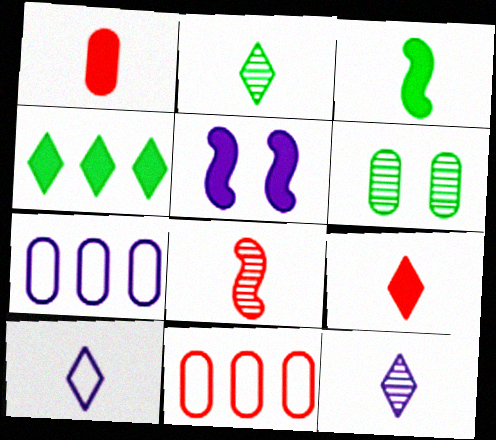[[1, 4, 5], 
[1, 6, 7], 
[2, 5, 11], 
[2, 9, 10], 
[5, 7, 12]]